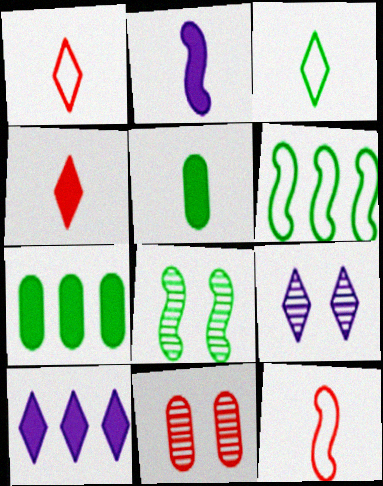[[2, 4, 5], 
[3, 7, 8], 
[7, 9, 12], 
[8, 9, 11]]